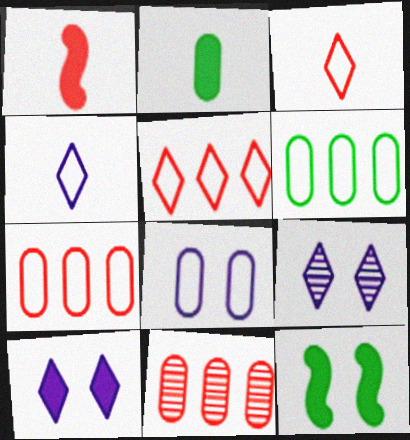[[1, 6, 9], 
[2, 8, 11], 
[4, 11, 12]]